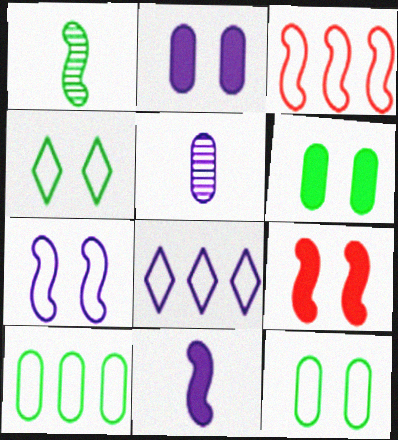[[3, 8, 10]]